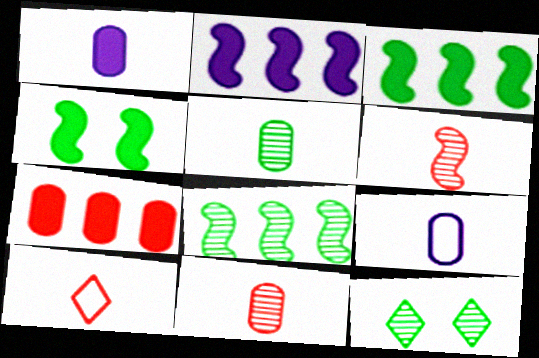[[5, 8, 12]]